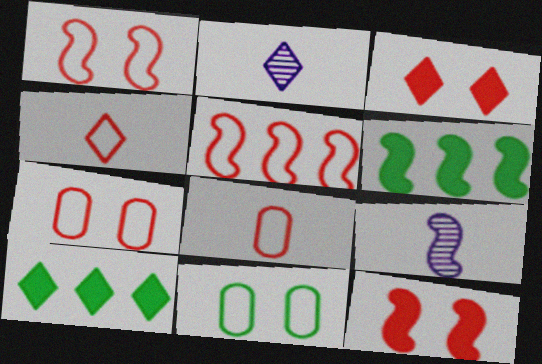[[1, 6, 9], 
[2, 6, 7], 
[4, 5, 7], 
[7, 9, 10]]